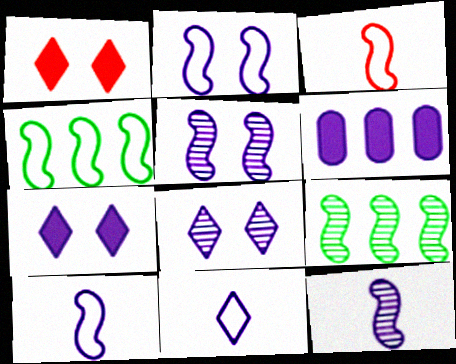[[2, 3, 4], 
[5, 6, 11], 
[6, 8, 10]]